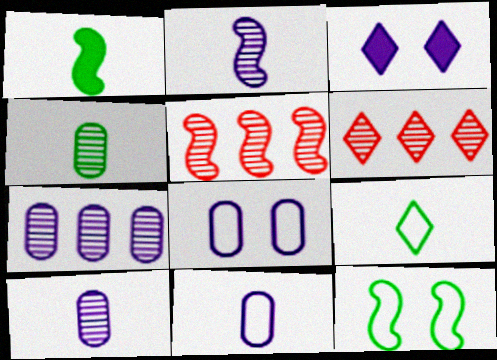[[1, 4, 9], 
[1, 6, 8], 
[3, 6, 9]]